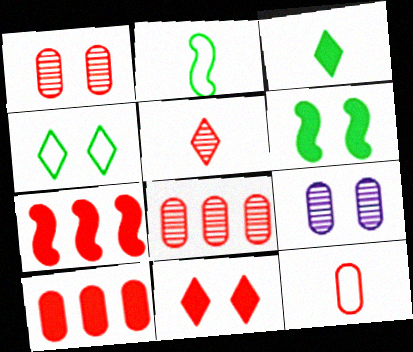[[1, 10, 12]]